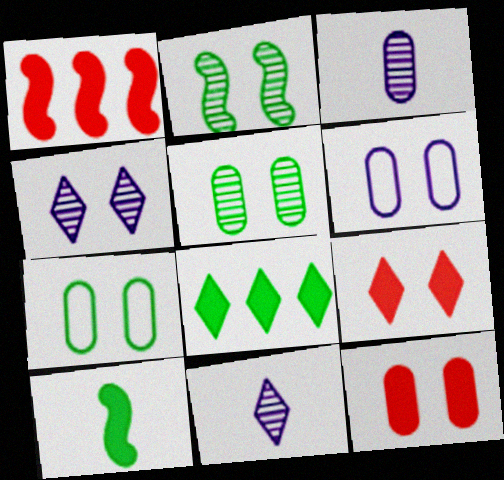[[1, 7, 11], 
[2, 6, 9], 
[5, 6, 12]]